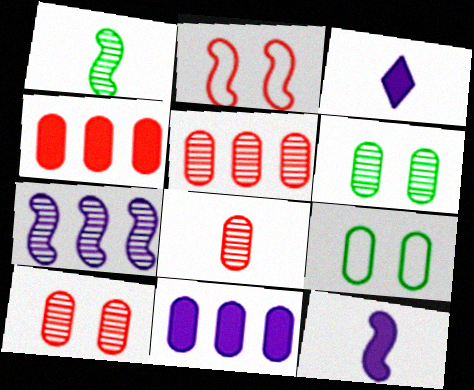[[5, 8, 10], 
[8, 9, 11]]